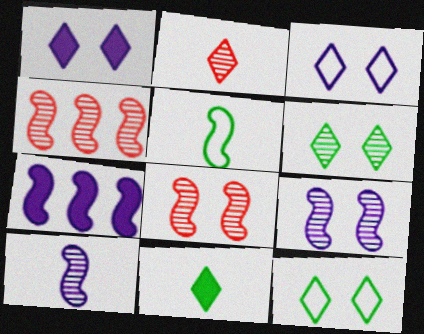[[5, 7, 8]]